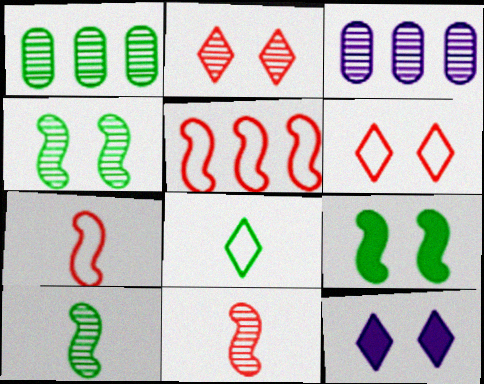[[1, 7, 12], 
[1, 8, 9], 
[2, 3, 10]]